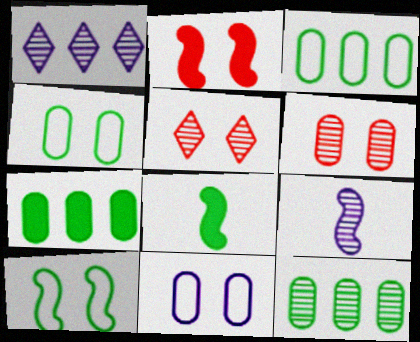[[3, 7, 12], 
[5, 9, 12]]